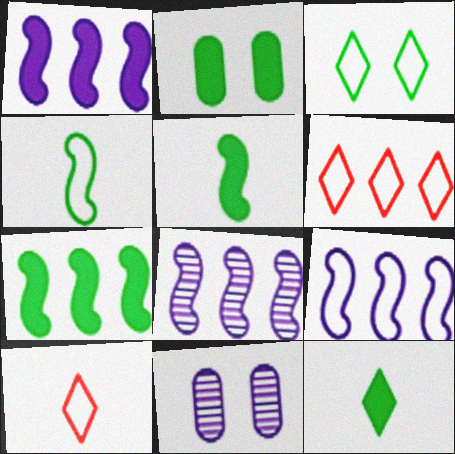[[1, 8, 9], 
[2, 7, 12], 
[2, 8, 10], 
[5, 6, 11], 
[7, 10, 11]]